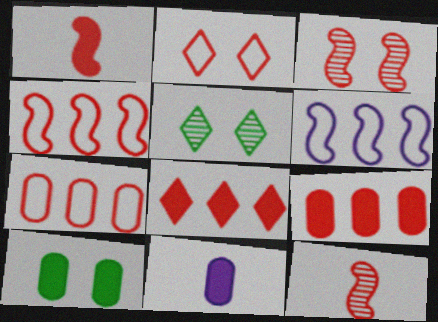[[1, 3, 4], 
[2, 9, 12], 
[4, 5, 11], 
[9, 10, 11]]